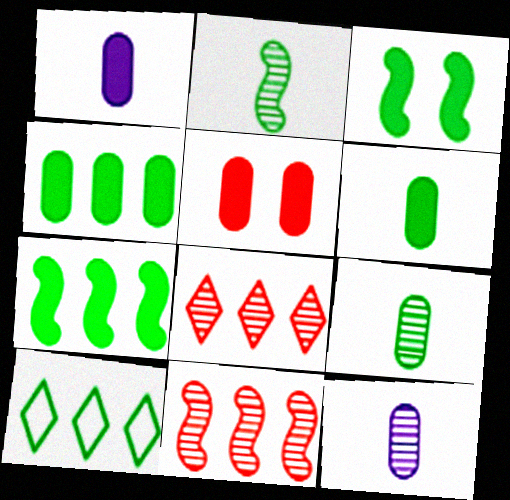[[1, 4, 5], 
[3, 9, 10]]